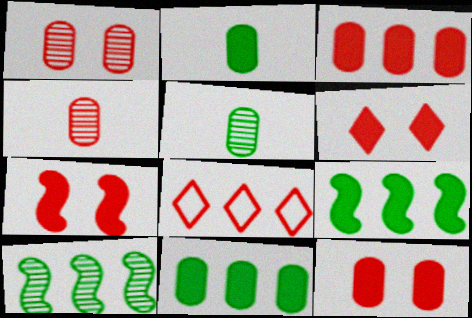[[4, 7, 8], 
[6, 7, 12]]